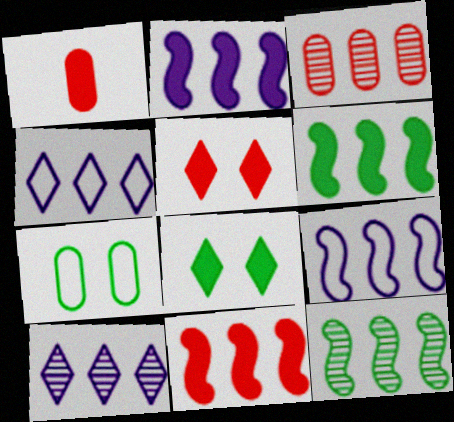[[1, 2, 8], 
[1, 5, 11], 
[2, 6, 11], 
[3, 4, 6], 
[3, 10, 12], 
[9, 11, 12]]